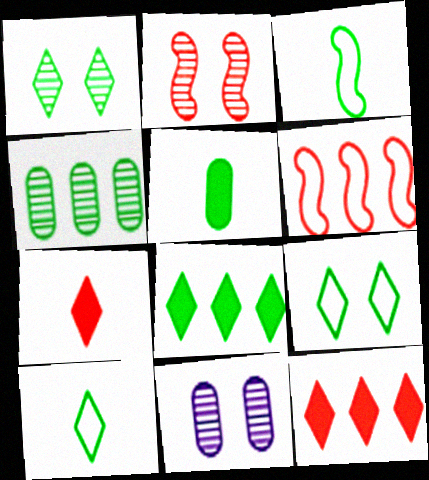[[1, 2, 11], 
[1, 8, 10], 
[3, 11, 12]]